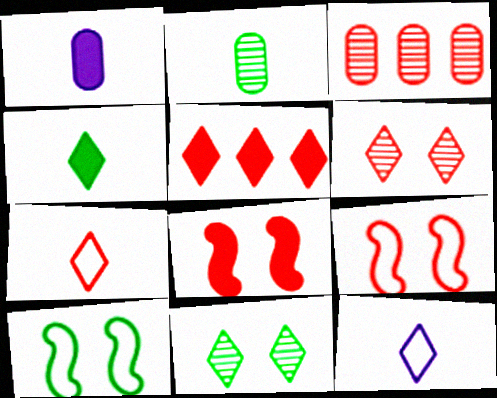[[3, 7, 8], 
[5, 6, 7], 
[5, 11, 12]]